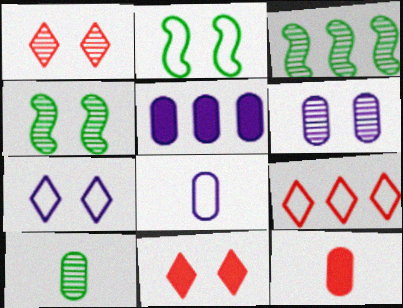[[1, 4, 6], 
[2, 6, 11], 
[2, 8, 9], 
[3, 5, 9], 
[3, 7, 12], 
[3, 8, 11], 
[5, 6, 8], 
[8, 10, 12]]